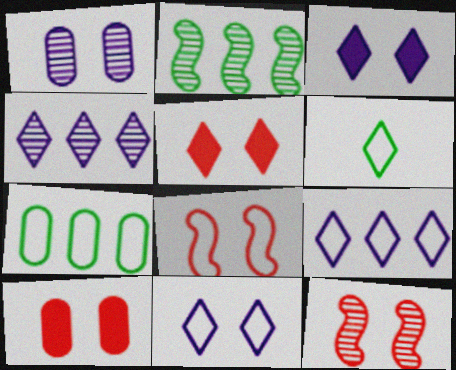[[4, 5, 6]]